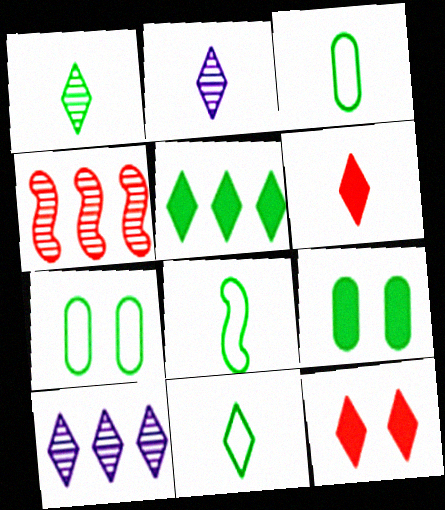[[2, 6, 11], 
[3, 8, 11], 
[10, 11, 12]]